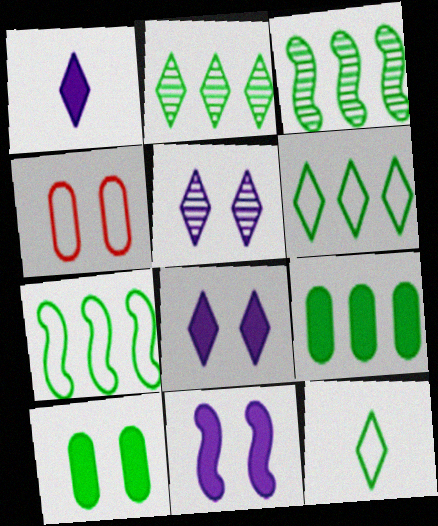[[1, 3, 4], 
[2, 7, 9], 
[3, 6, 9], 
[3, 10, 12]]